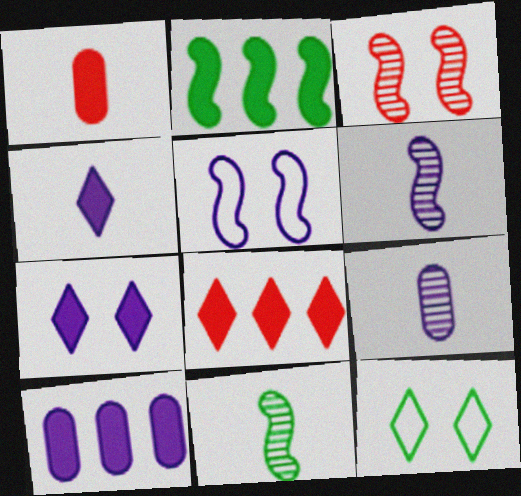[[1, 2, 7], 
[2, 8, 10]]